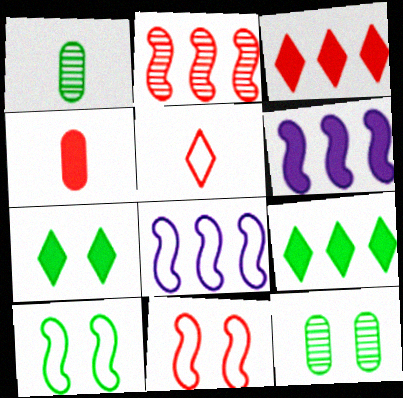[[1, 9, 10], 
[4, 6, 7], 
[5, 6, 12], 
[7, 10, 12]]